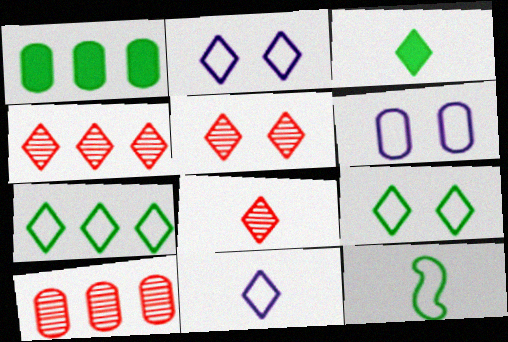[[2, 3, 4], 
[3, 8, 11], 
[4, 5, 8]]